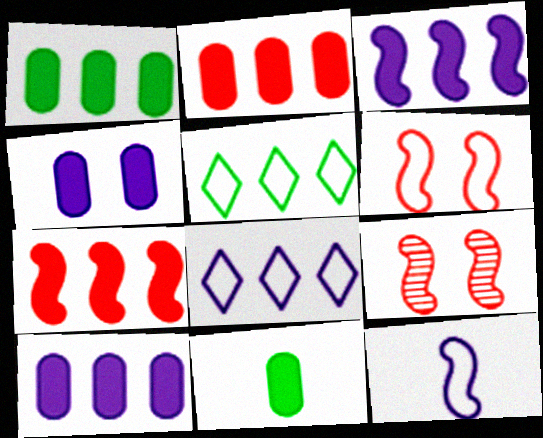[[1, 2, 10], 
[2, 4, 11], 
[8, 9, 11]]